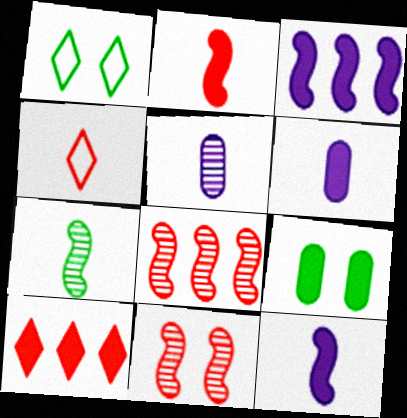[[1, 6, 8], 
[4, 6, 7], 
[9, 10, 12]]